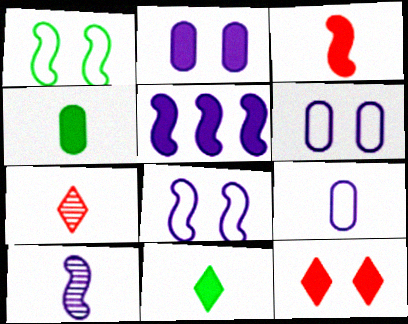[[4, 5, 12], 
[5, 8, 10]]